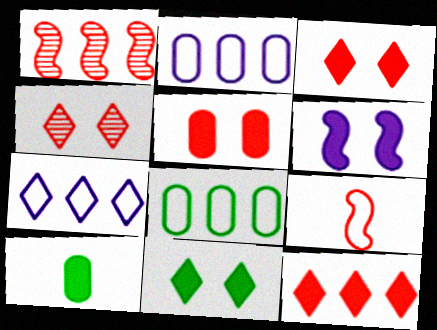[[5, 6, 11], 
[6, 10, 12]]